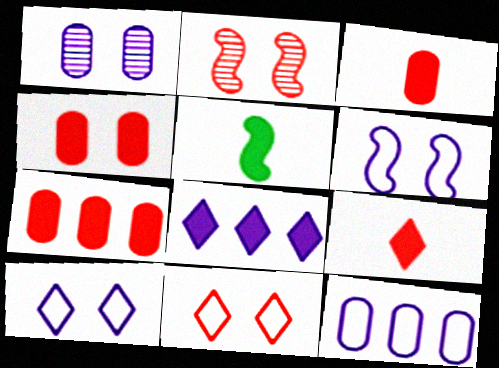[[2, 4, 11], 
[3, 4, 7], 
[4, 5, 8]]